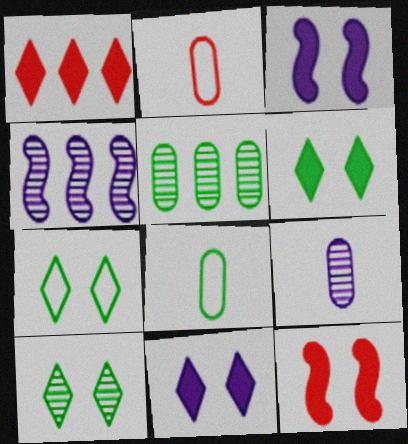[[2, 4, 6], 
[6, 7, 10]]